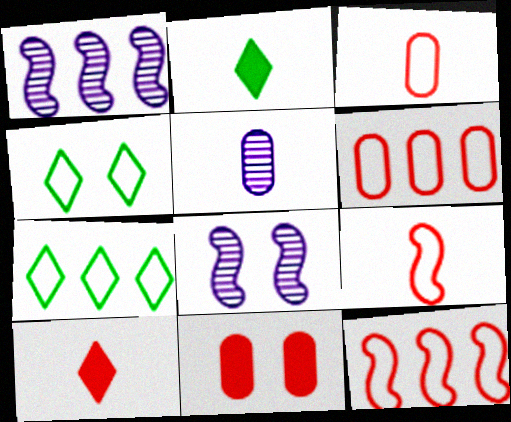[[2, 5, 9], 
[2, 6, 8], 
[4, 8, 11]]